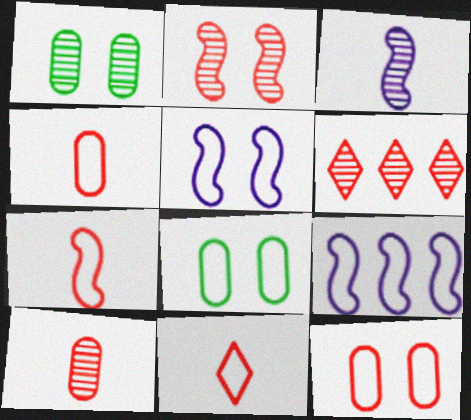[[1, 3, 6], 
[2, 6, 10], 
[4, 7, 11], 
[8, 9, 11]]